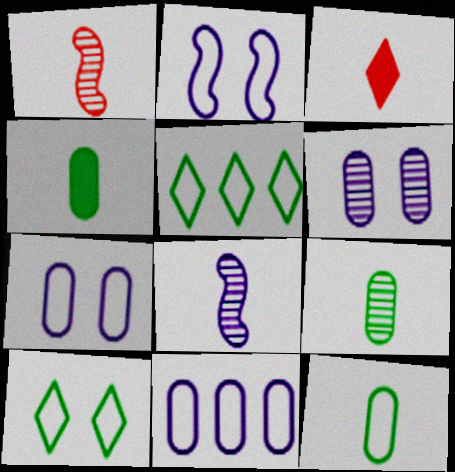[[3, 8, 12], 
[4, 9, 12]]